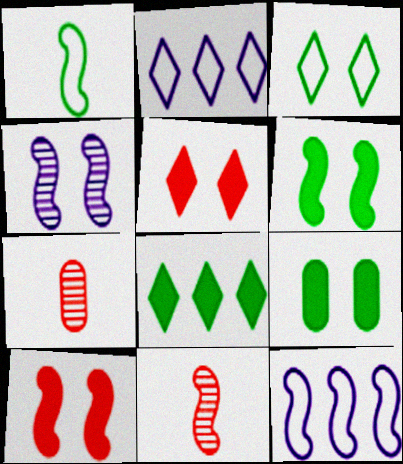[[2, 6, 7], 
[2, 9, 11], 
[6, 11, 12]]